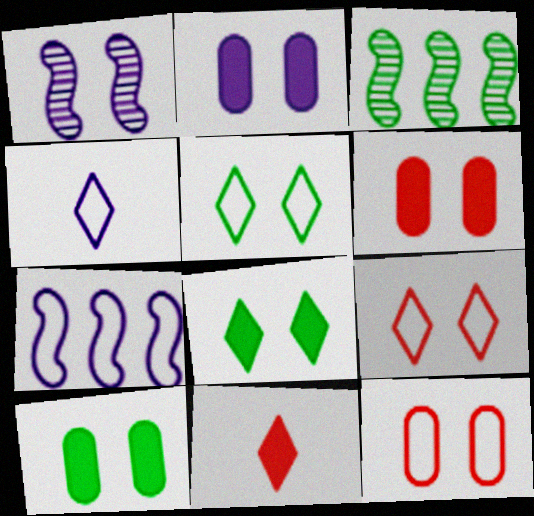[[1, 5, 6], 
[1, 8, 12], 
[1, 9, 10], 
[2, 6, 10], 
[3, 4, 6]]